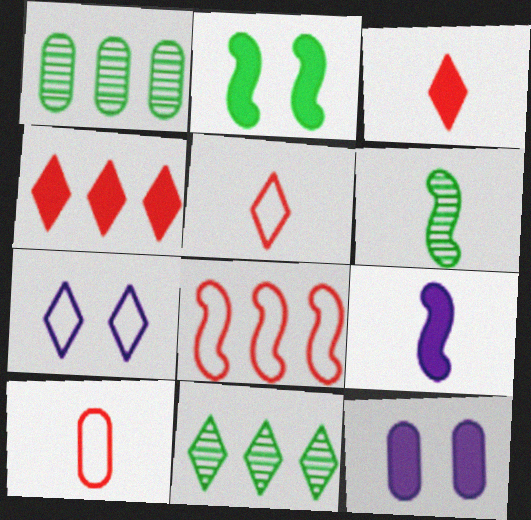[[1, 10, 12], 
[3, 7, 11]]